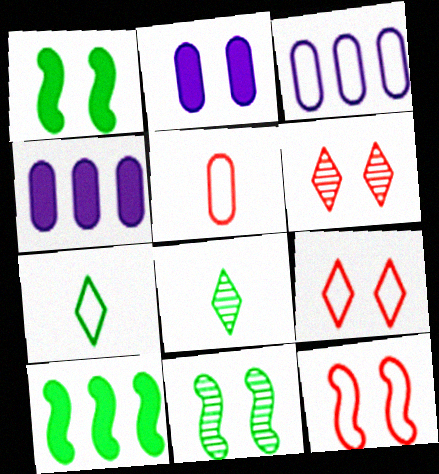[[2, 9, 11], 
[3, 7, 12], 
[4, 8, 12]]